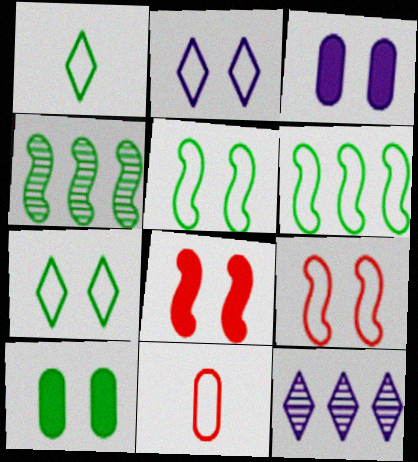[[1, 4, 10], 
[2, 6, 11]]